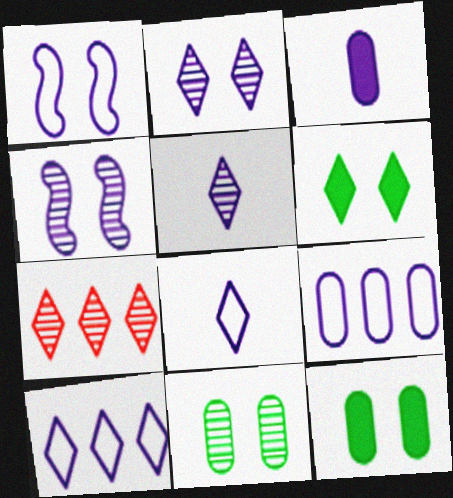[[1, 8, 9], 
[3, 4, 10], 
[6, 7, 8]]